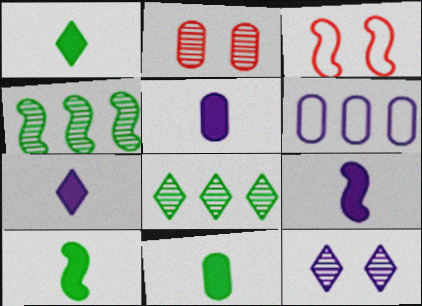[[1, 10, 11], 
[2, 6, 11], 
[3, 4, 9], 
[3, 5, 8], 
[5, 7, 9], 
[6, 9, 12]]